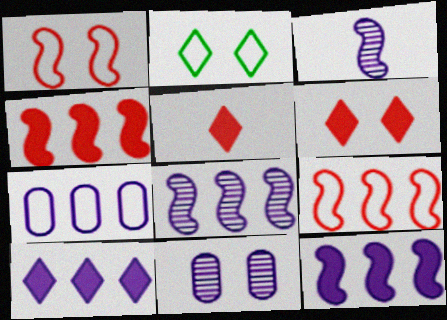[[7, 8, 10]]